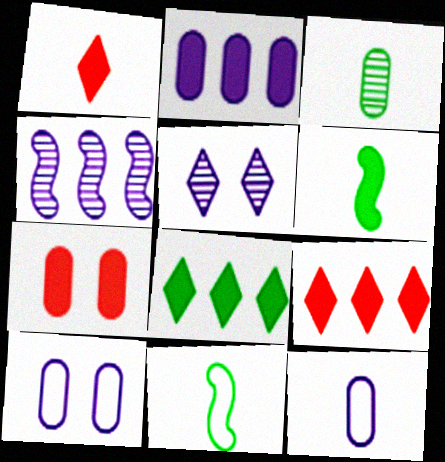[]